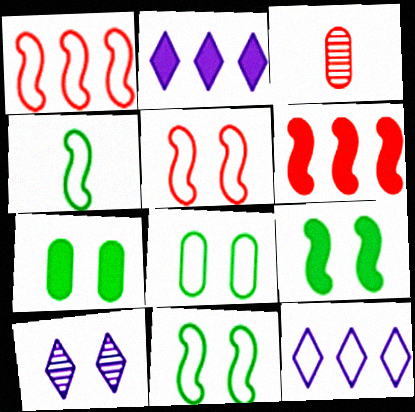[[2, 3, 11], 
[3, 9, 12], 
[5, 7, 10]]